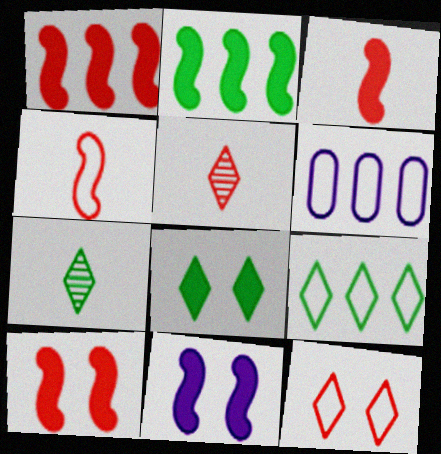[[1, 3, 10], 
[2, 3, 11], 
[6, 7, 10], 
[7, 8, 9]]